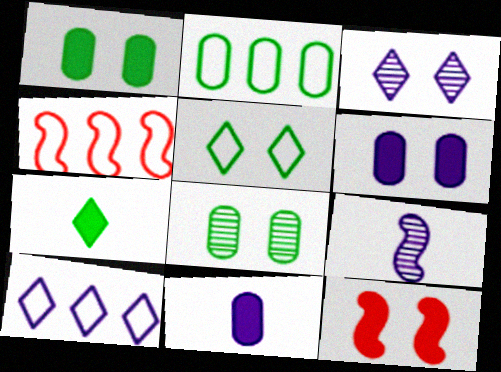[[2, 4, 10], 
[6, 9, 10]]